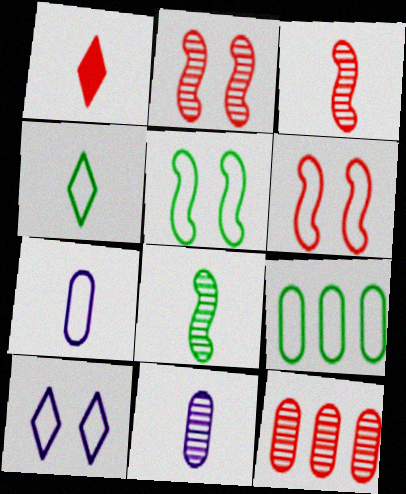[[1, 6, 12], 
[1, 7, 8], 
[4, 5, 9]]